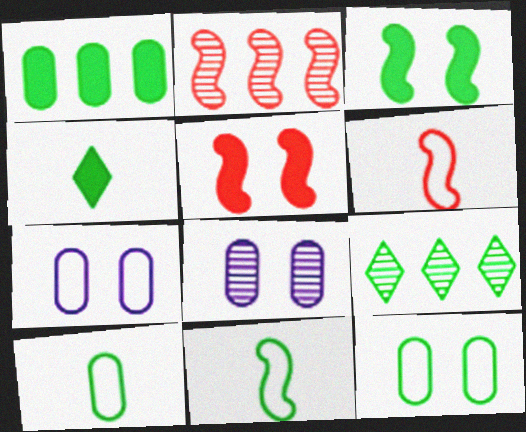[[1, 3, 4], 
[2, 4, 7], 
[2, 5, 6], 
[3, 9, 10]]